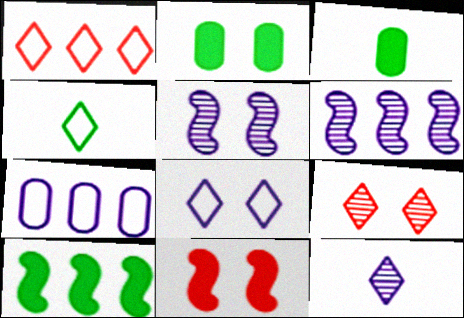[[1, 3, 5], 
[1, 4, 8]]